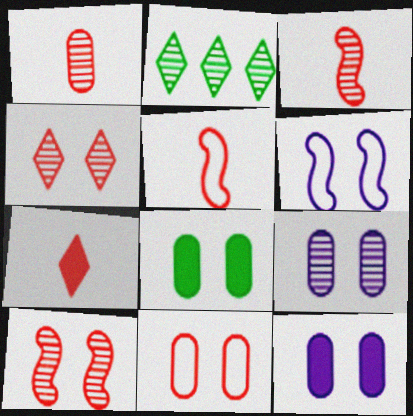[[1, 5, 7], 
[2, 3, 9], 
[2, 5, 12], 
[4, 6, 8], 
[8, 9, 11]]